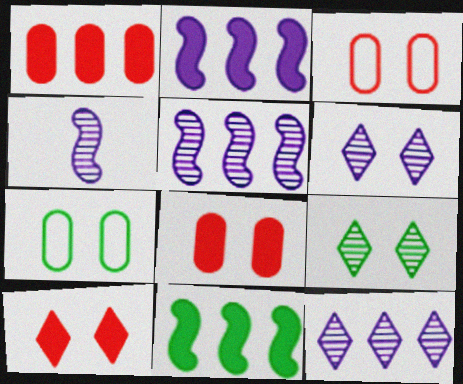[]